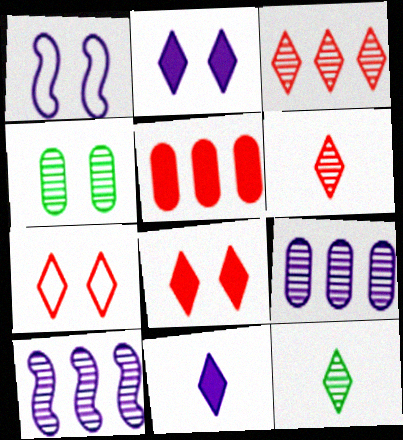[[1, 4, 8], 
[1, 5, 12], 
[1, 9, 11], 
[4, 6, 10]]